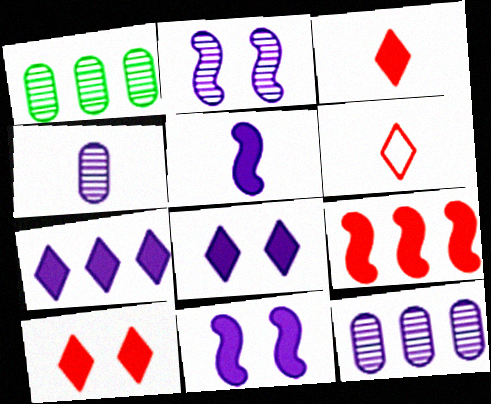[[1, 6, 11]]